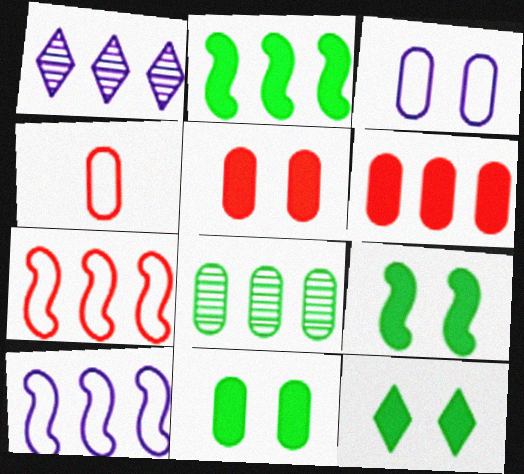[[1, 4, 9], 
[9, 11, 12]]